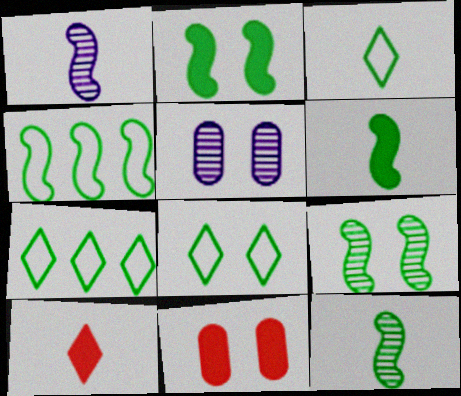[[1, 7, 11], 
[2, 4, 12], 
[3, 7, 8], 
[4, 5, 10], 
[4, 6, 9]]